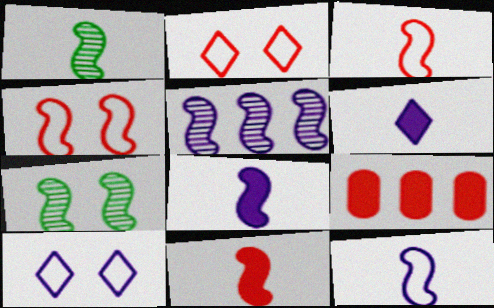[[1, 3, 8], 
[1, 9, 10], 
[1, 11, 12]]